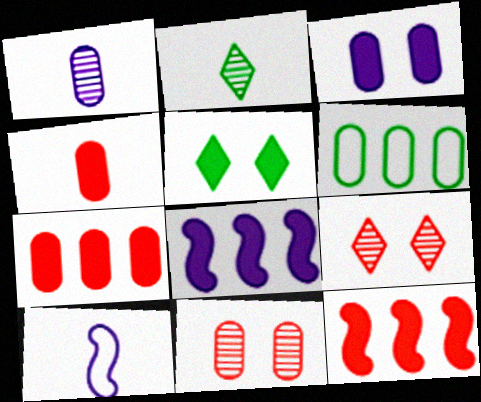[[2, 4, 10], 
[4, 5, 8]]